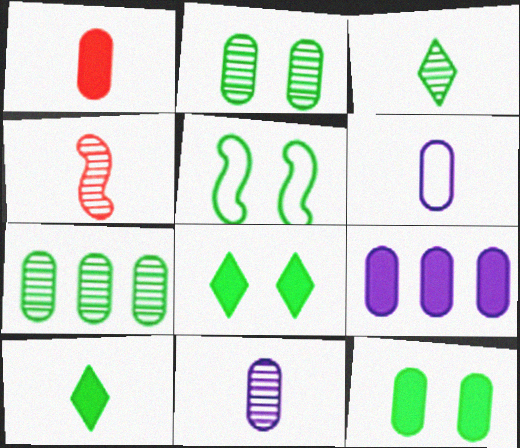[[1, 9, 12], 
[2, 5, 8], 
[3, 4, 11], 
[4, 6, 10], 
[5, 7, 10]]